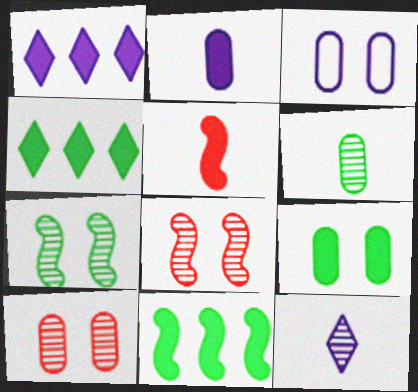[[1, 5, 9], 
[3, 9, 10]]